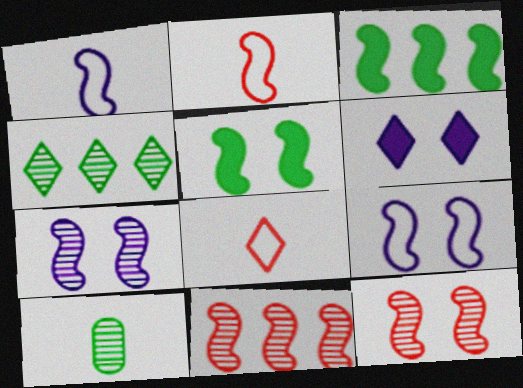[[1, 3, 12], 
[1, 5, 11], 
[2, 3, 7], 
[4, 6, 8], 
[5, 9, 12]]